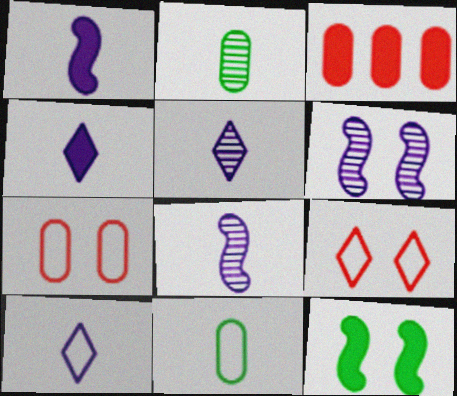[[3, 4, 12], 
[4, 5, 10]]